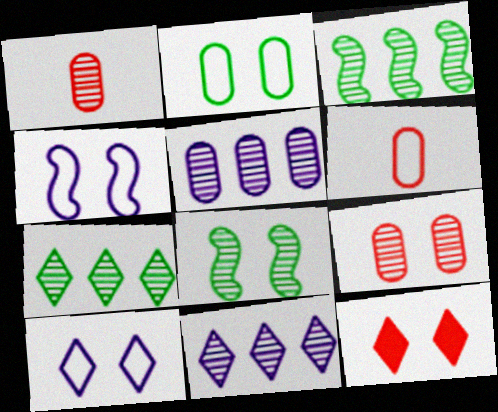[[1, 8, 11]]